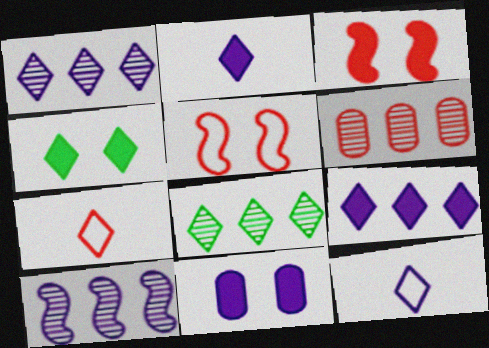[[1, 4, 7], 
[3, 4, 11], 
[3, 6, 7], 
[6, 8, 10], 
[10, 11, 12]]